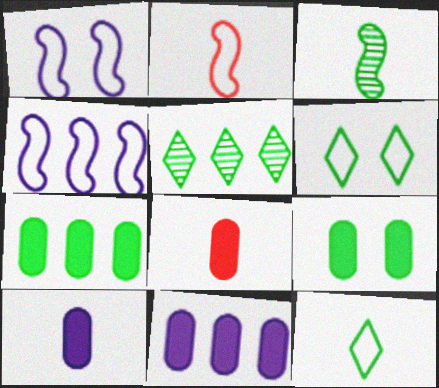[[1, 5, 8], 
[3, 6, 7], 
[8, 9, 11]]